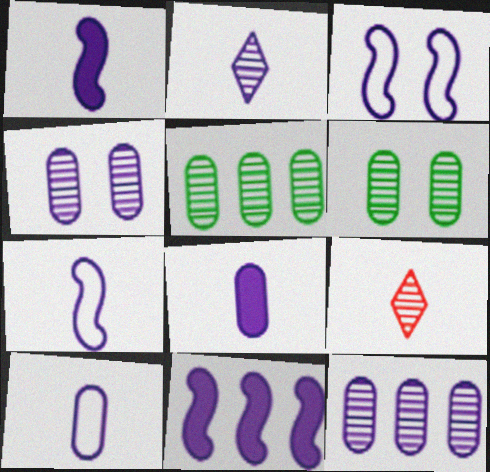[[1, 2, 10], 
[2, 7, 8]]